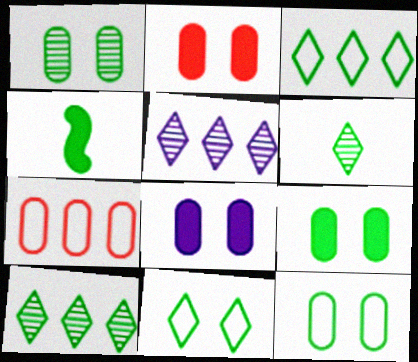[[1, 3, 4], 
[1, 9, 12], 
[2, 8, 9], 
[4, 10, 12]]